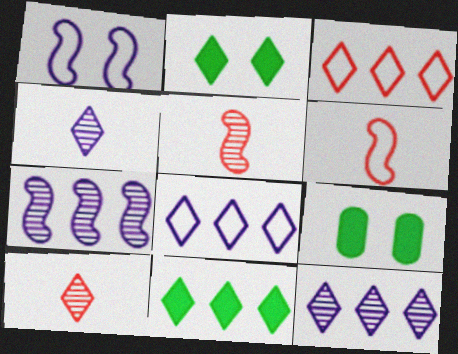[[2, 3, 4], 
[2, 8, 10], 
[3, 11, 12], 
[5, 8, 9], 
[6, 9, 12]]